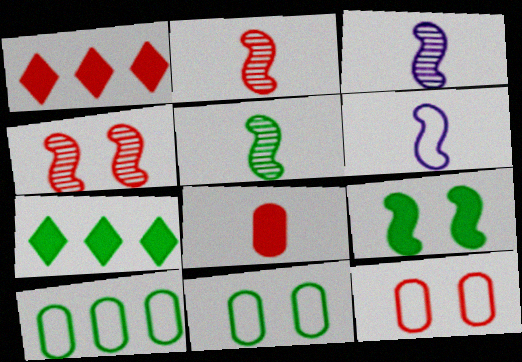[[1, 2, 12], 
[1, 3, 11], 
[2, 3, 5], 
[3, 7, 12], 
[5, 7, 11]]